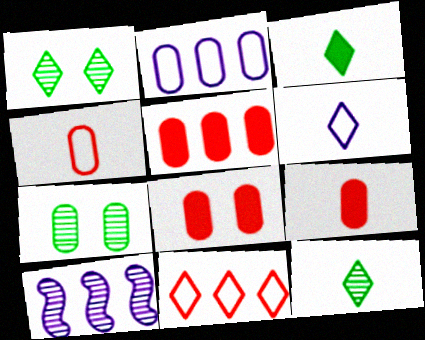[[2, 7, 9], 
[5, 8, 9]]